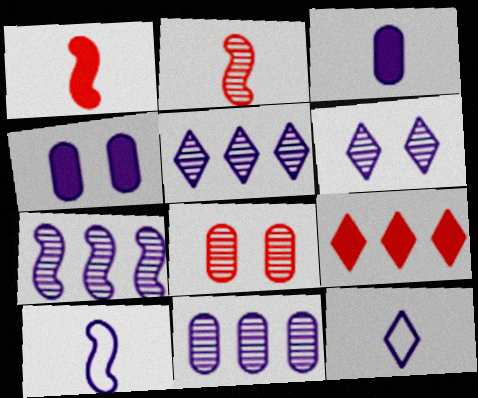[[4, 5, 10], 
[4, 7, 12], 
[5, 7, 11]]